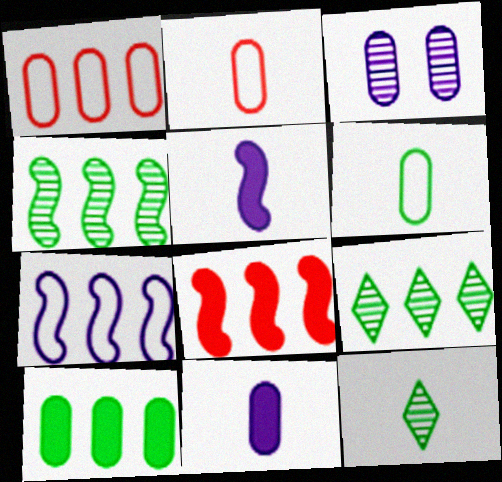[[2, 3, 10], 
[2, 5, 12], 
[4, 7, 8]]